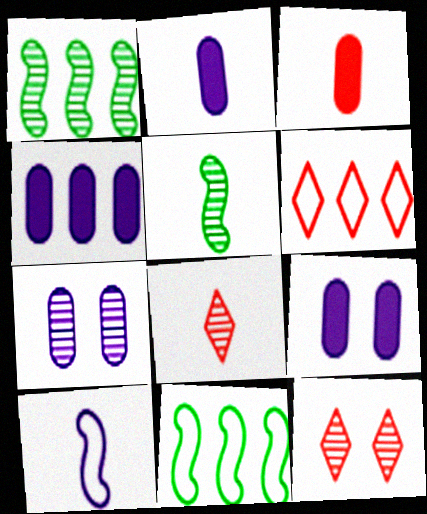[[1, 4, 6], 
[1, 7, 8], 
[2, 4, 9], 
[2, 11, 12], 
[5, 6, 9], 
[8, 9, 11]]